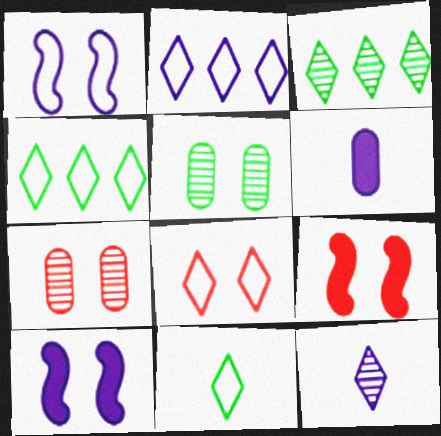[[2, 8, 11], 
[5, 8, 10], 
[7, 8, 9]]